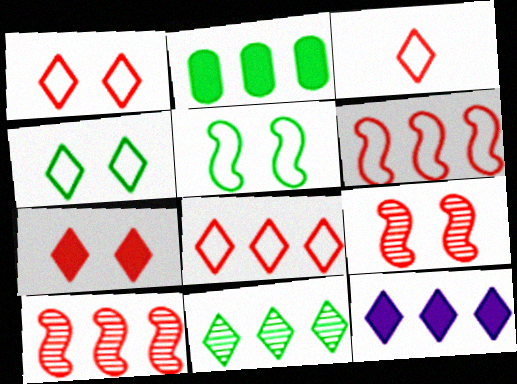[[1, 3, 8], 
[8, 11, 12]]